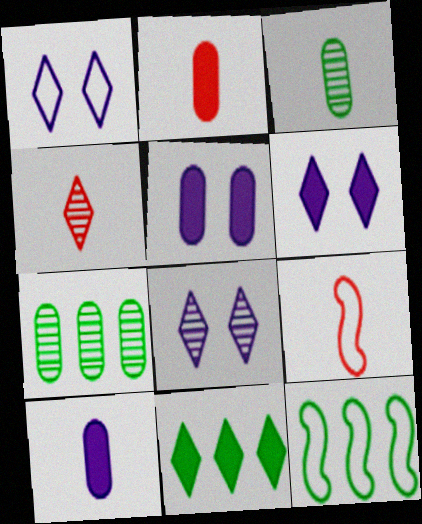[[1, 4, 11], 
[1, 6, 8], 
[2, 4, 9], 
[2, 8, 12], 
[4, 5, 12], 
[6, 7, 9], 
[7, 11, 12]]